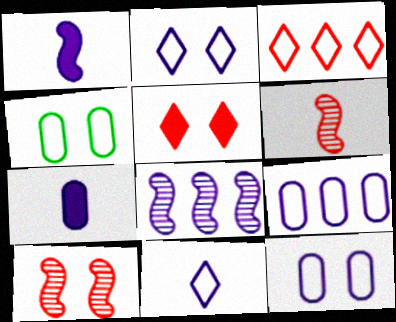[[2, 7, 8]]